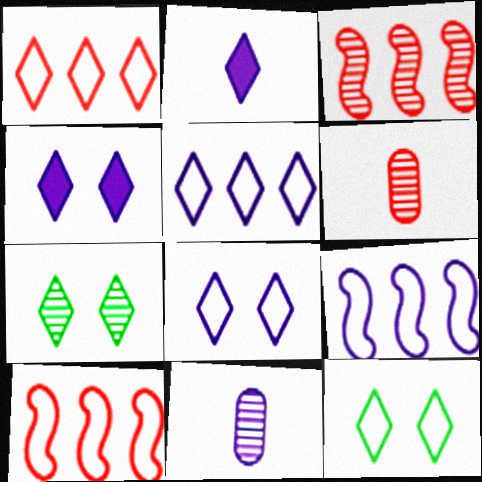[[1, 2, 7], 
[3, 7, 11], 
[4, 9, 11]]